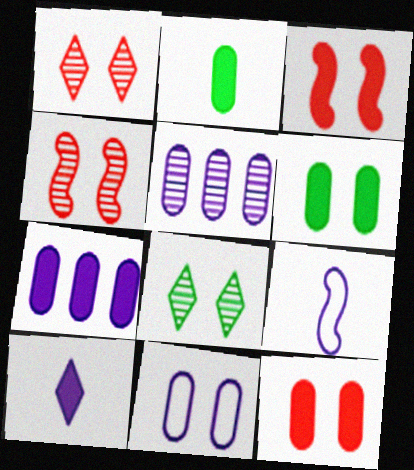[[2, 7, 12], 
[3, 8, 11]]